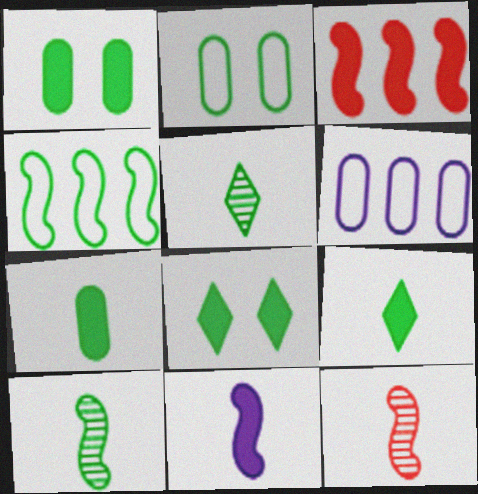[[1, 4, 5], 
[6, 8, 12]]